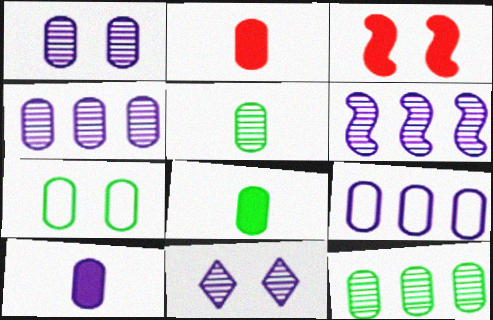[[1, 9, 10], 
[2, 4, 7], 
[2, 8, 10], 
[3, 7, 11], 
[7, 8, 12]]